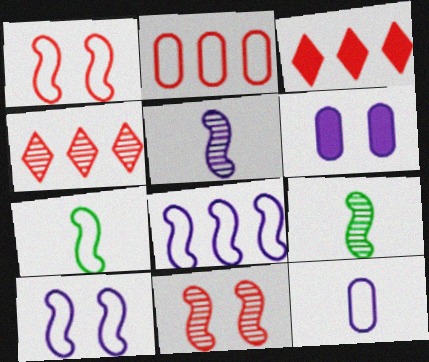[[1, 7, 8], 
[4, 6, 7]]